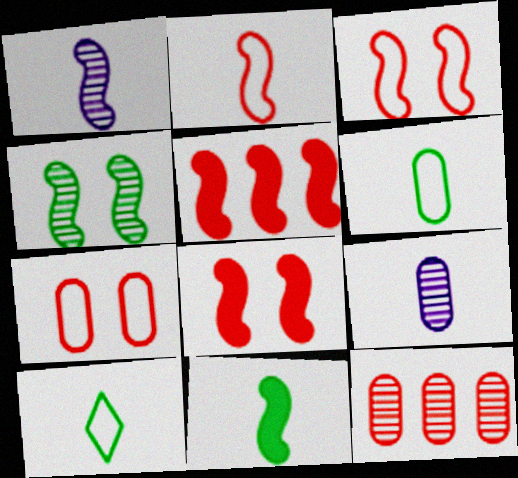[[1, 2, 11]]